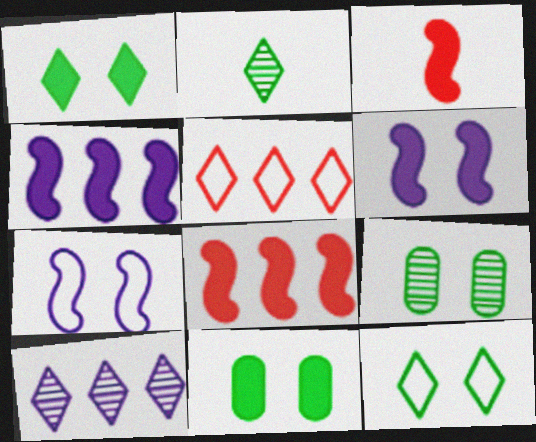[]